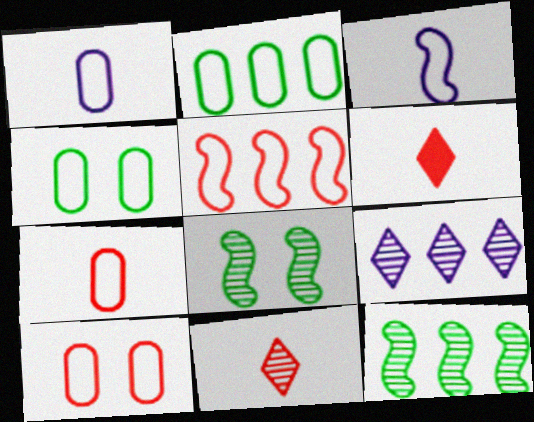[[1, 2, 10]]